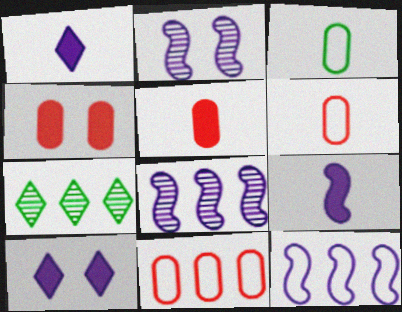[[2, 9, 12]]